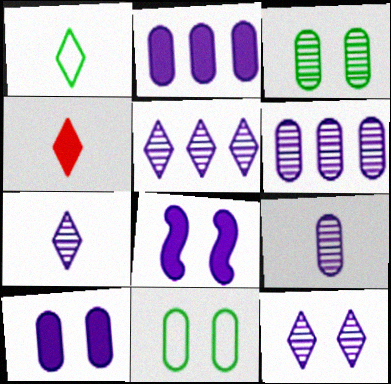[[1, 4, 7], 
[5, 7, 12]]